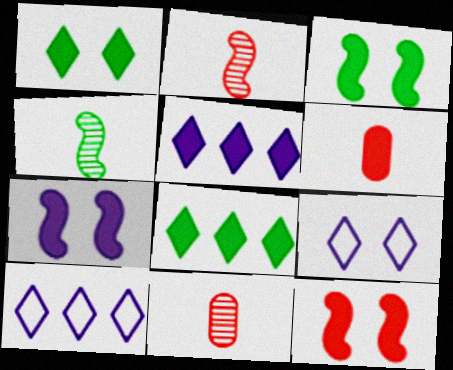[[3, 5, 6], 
[3, 7, 12], 
[3, 10, 11], 
[6, 7, 8]]